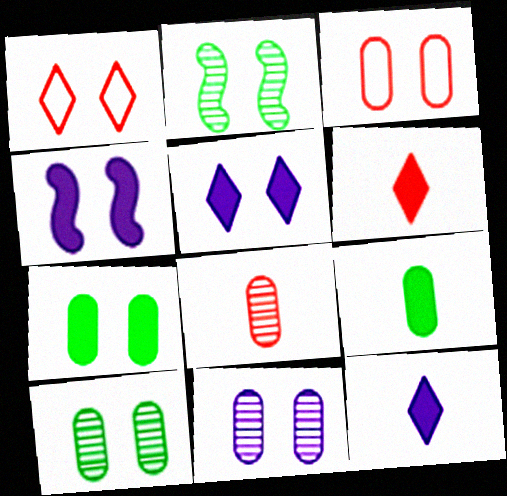[[1, 4, 10], 
[2, 3, 5], 
[3, 7, 11]]